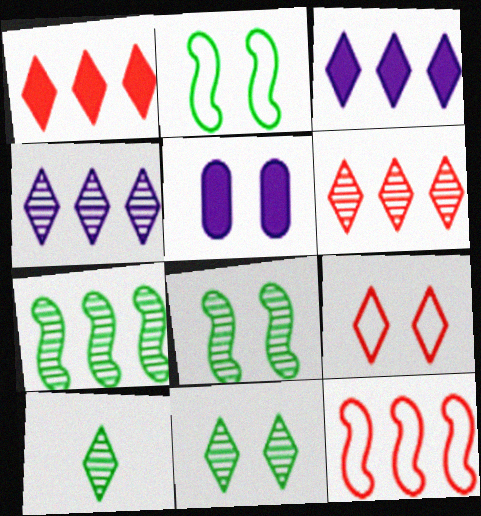[[3, 9, 10], 
[5, 8, 9], 
[5, 10, 12]]